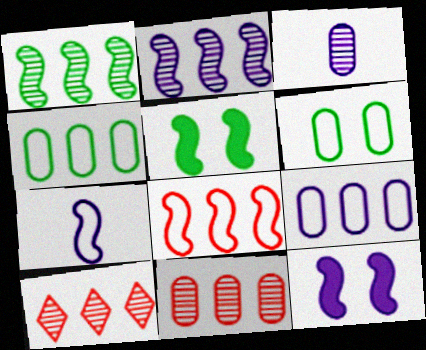[[2, 7, 12]]